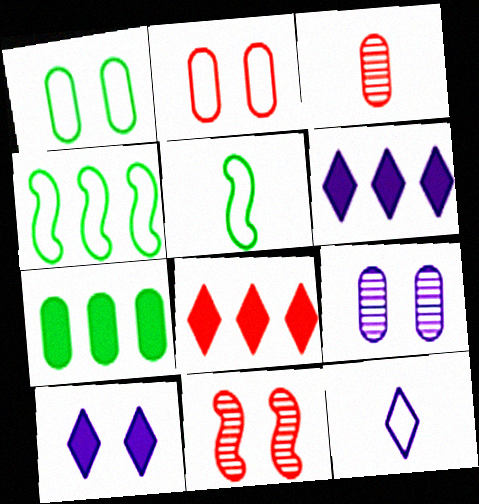[[1, 10, 11], 
[2, 4, 12], 
[3, 4, 10], 
[5, 8, 9], 
[7, 11, 12]]